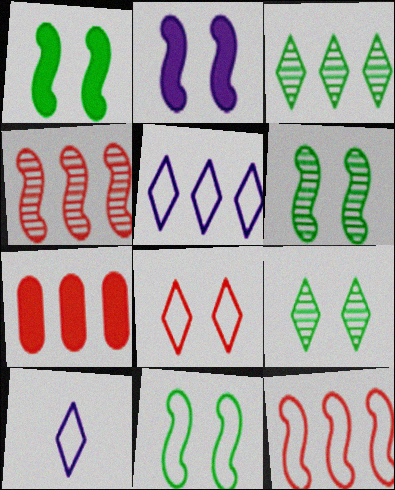[[1, 6, 11], 
[6, 7, 10]]